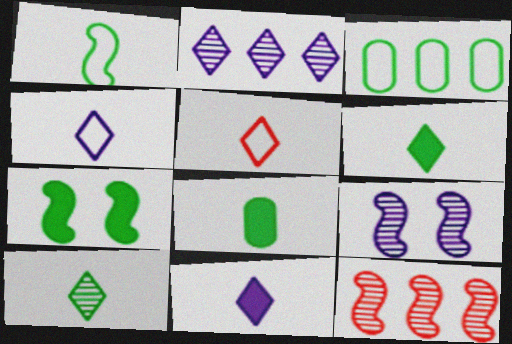[[1, 8, 10], 
[3, 7, 10], 
[5, 10, 11]]